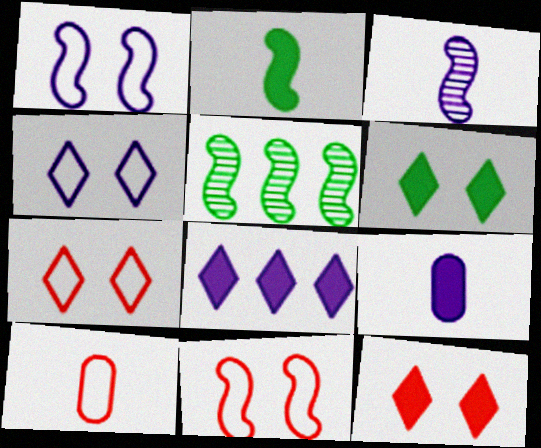[[5, 7, 9]]